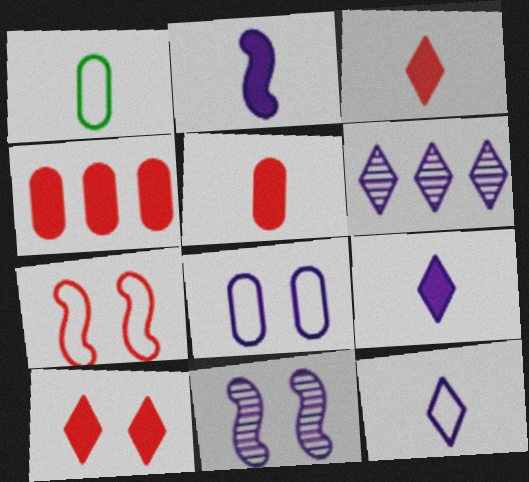[[2, 6, 8]]